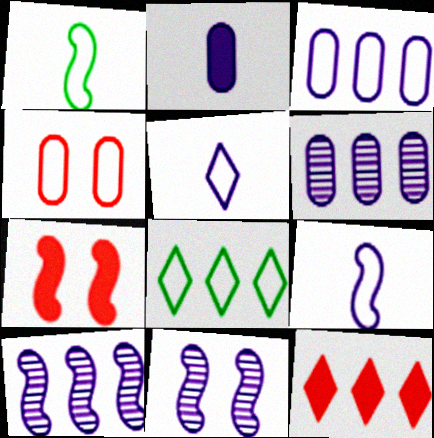[[1, 7, 10], 
[4, 8, 9]]